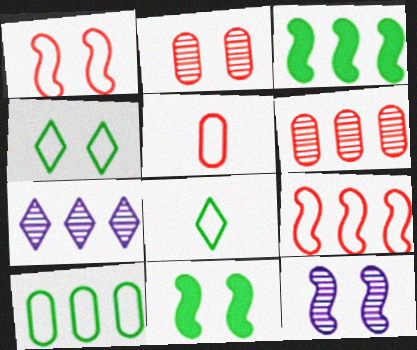[[1, 11, 12], 
[5, 7, 11]]